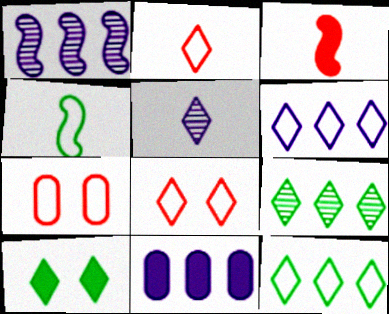[[1, 6, 11], 
[3, 10, 11], 
[4, 6, 7]]